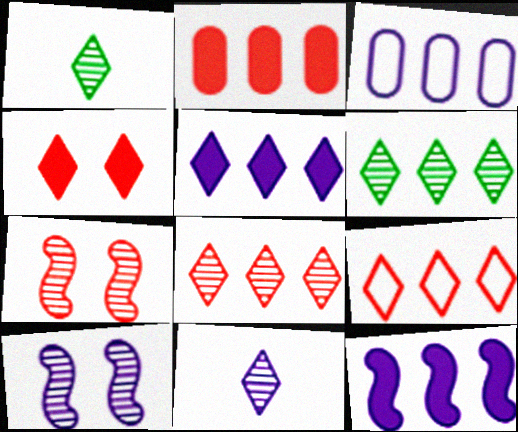[[5, 6, 9]]